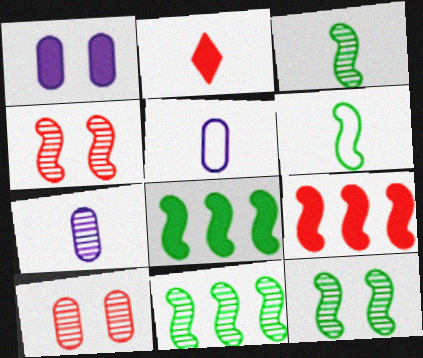[[1, 2, 8], 
[2, 3, 5], 
[2, 6, 7], 
[3, 11, 12], 
[6, 8, 12]]